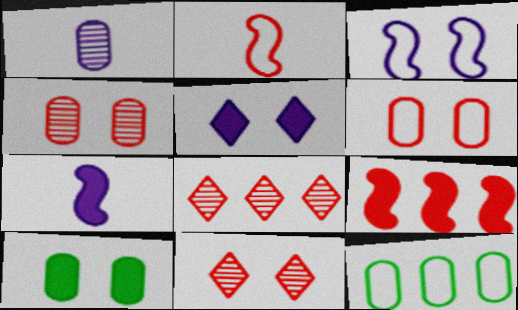[[3, 10, 11], 
[7, 11, 12]]